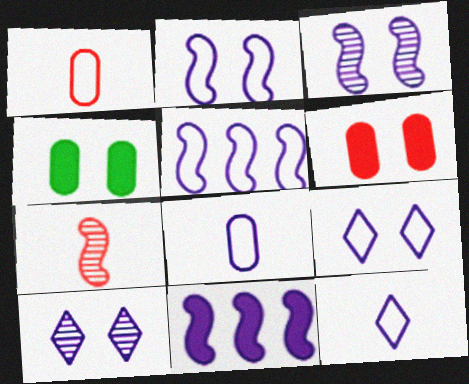[[5, 8, 9], 
[8, 10, 11]]